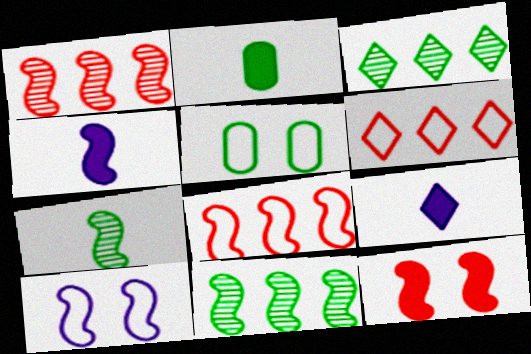[[1, 5, 9]]